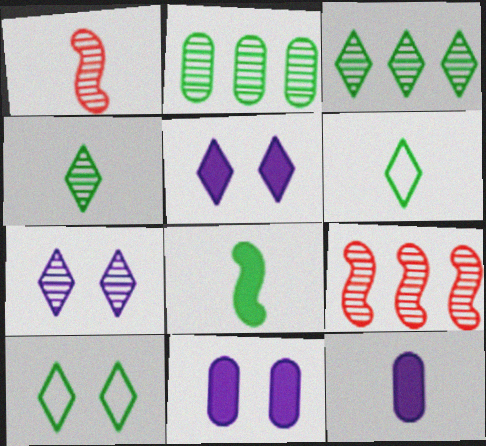[[1, 2, 7], 
[1, 6, 12], 
[2, 8, 10], 
[6, 9, 11], 
[9, 10, 12]]